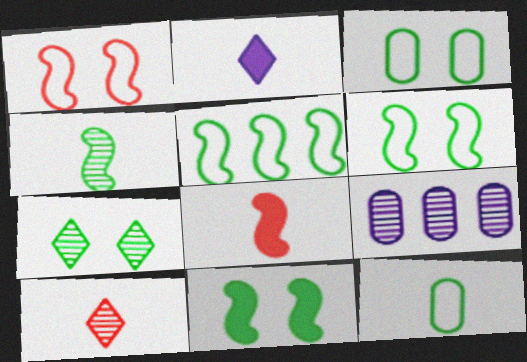[[3, 7, 11], 
[4, 5, 11]]